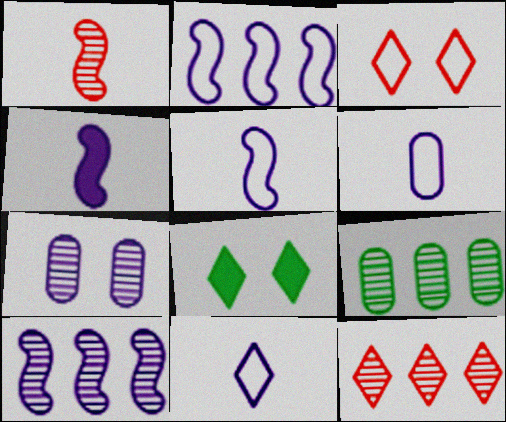[[3, 4, 9], 
[5, 6, 11], 
[8, 11, 12], 
[9, 10, 12]]